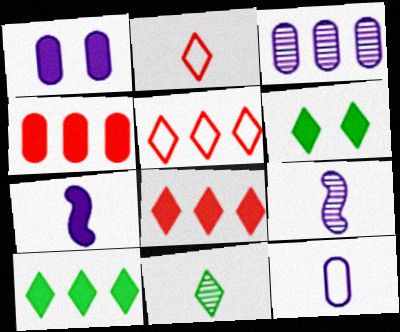[[1, 3, 12], 
[4, 6, 7]]